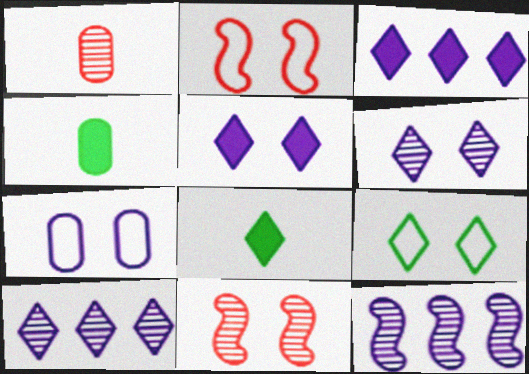[[2, 4, 10], 
[2, 7, 9]]